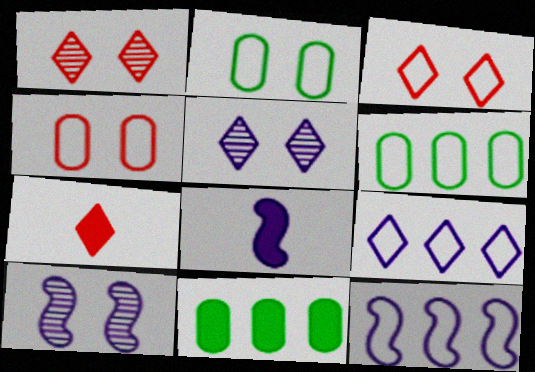[[1, 6, 8], 
[6, 7, 10], 
[8, 10, 12]]